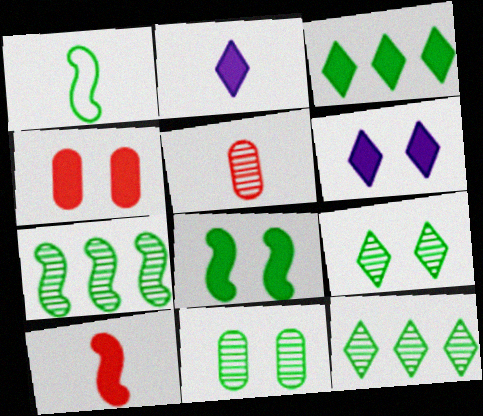[[1, 2, 5], 
[1, 3, 11], 
[1, 7, 8], 
[4, 6, 8]]